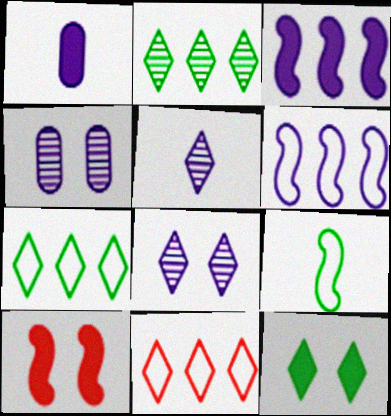[[1, 6, 8], 
[5, 11, 12]]